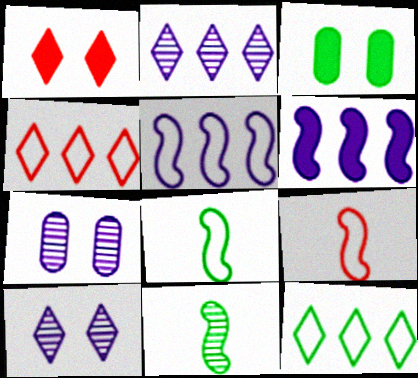[[2, 3, 9], 
[3, 11, 12]]